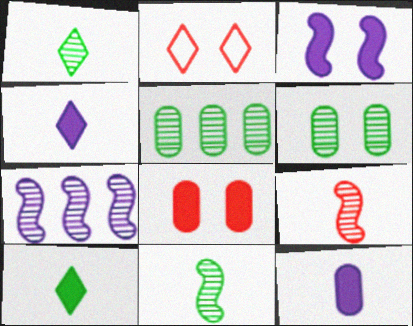[[2, 3, 6]]